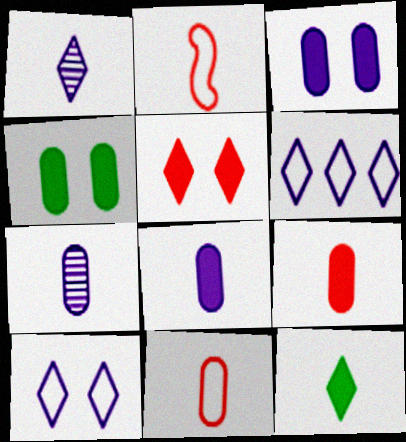[[2, 7, 12]]